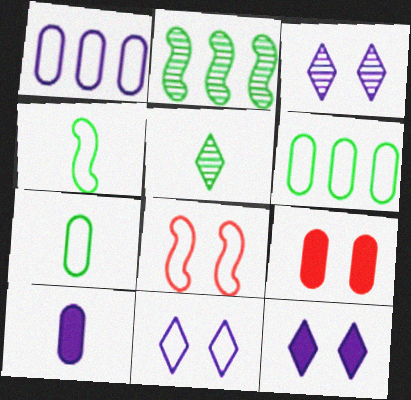[[3, 11, 12]]